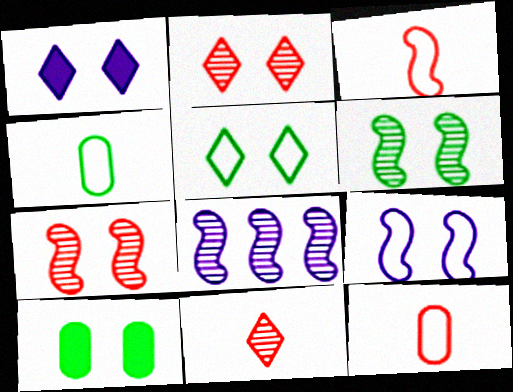[[1, 2, 5], 
[2, 9, 10], 
[5, 6, 10]]